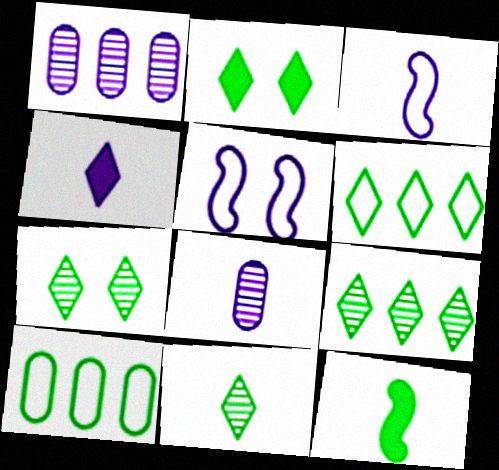[[1, 4, 5], 
[2, 6, 11], 
[3, 4, 8], 
[7, 9, 11], 
[7, 10, 12]]